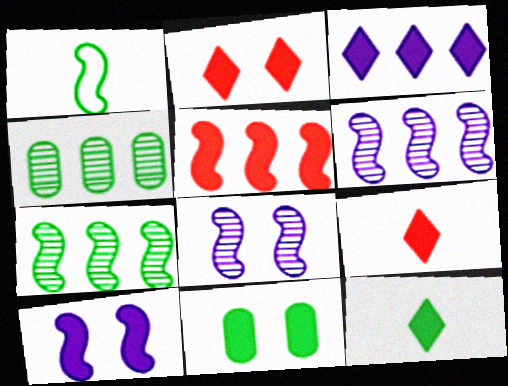[[1, 5, 8], 
[2, 3, 12], 
[2, 10, 11]]